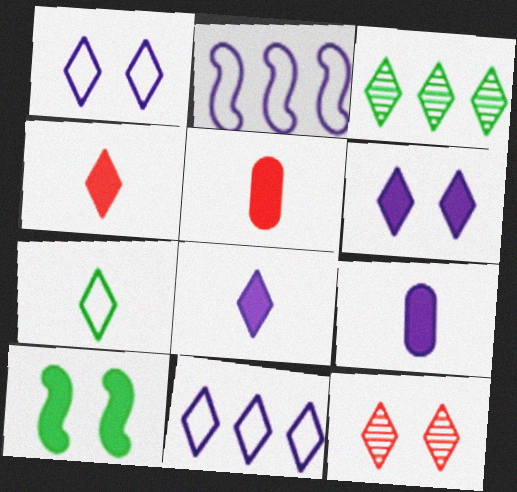[[1, 3, 4]]